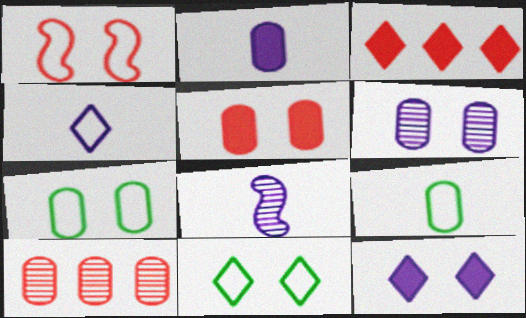[[2, 4, 8], 
[2, 7, 10], 
[3, 7, 8], 
[5, 6, 7]]